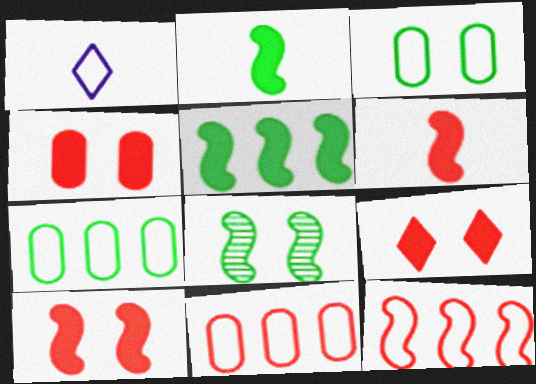[[1, 3, 12], 
[4, 9, 10]]